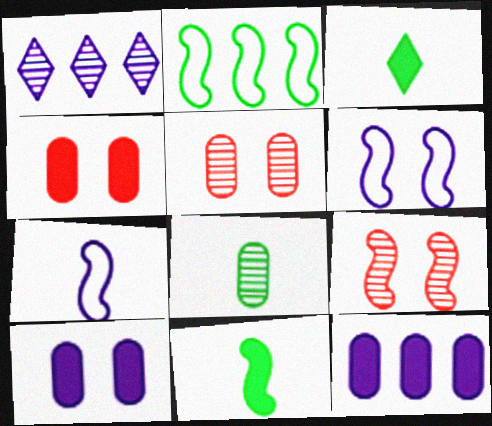[[1, 7, 10], 
[1, 8, 9]]